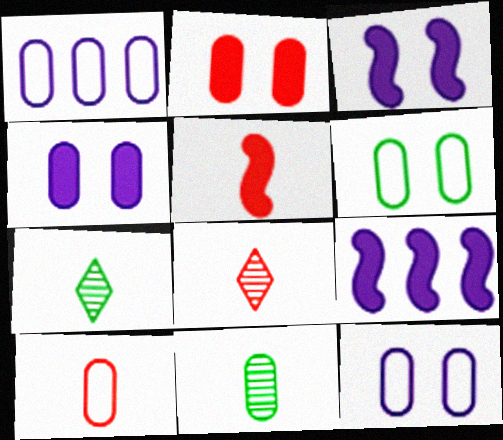[[1, 2, 11], 
[1, 6, 10], 
[5, 8, 10], 
[6, 8, 9]]